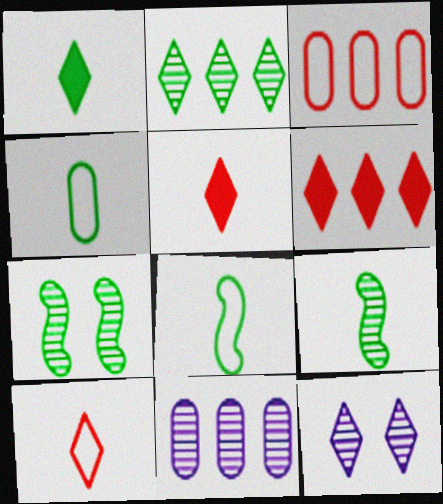[[1, 4, 9]]